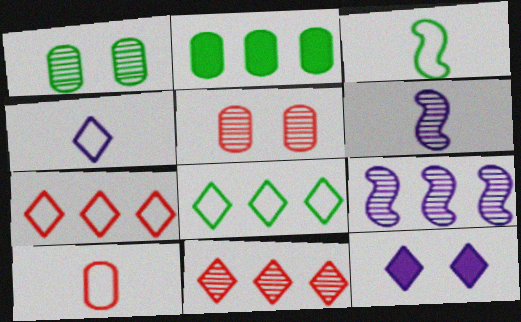[[1, 6, 11], 
[2, 7, 9], 
[3, 4, 10]]